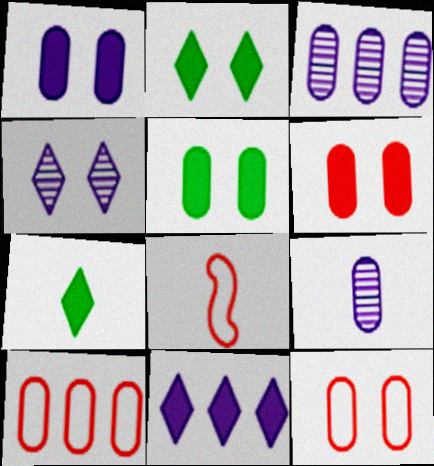[[1, 5, 6], 
[2, 3, 8], 
[5, 9, 10], 
[7, 8, 9]]